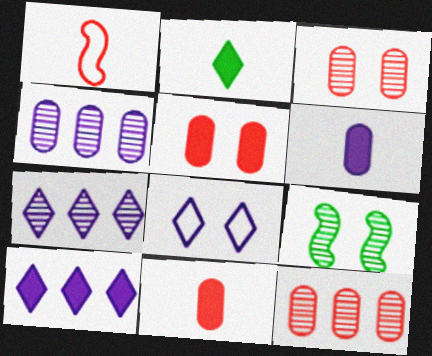[[5, 8, 9]]